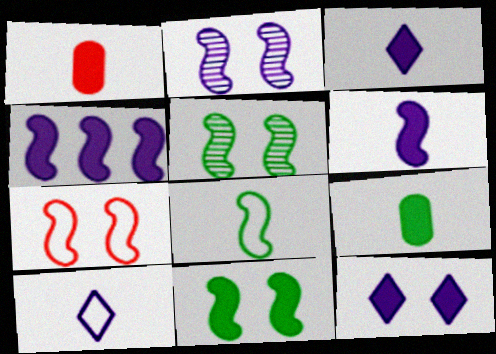[[2, 7, 11]]